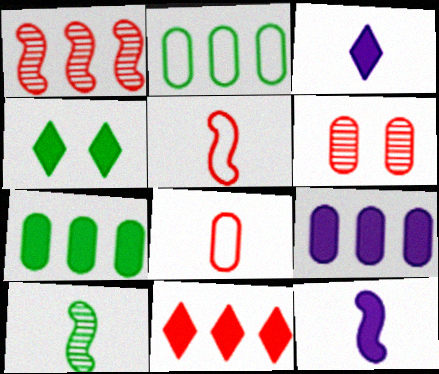[[2, 4, 10], 
[3, 4, 11], 
[3, 8, 10], 
[5, 6, 11], 
[5, 10, 12]]